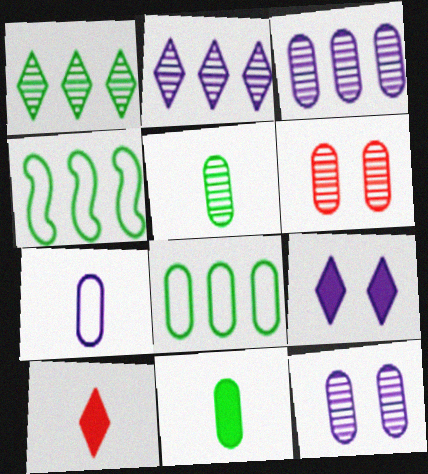[[3, 5, 6], 
[4, 10, 12]]